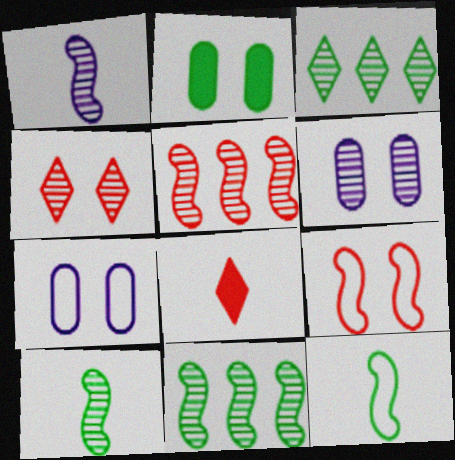[[2, 3, 12], 
[7, 8, 11]]